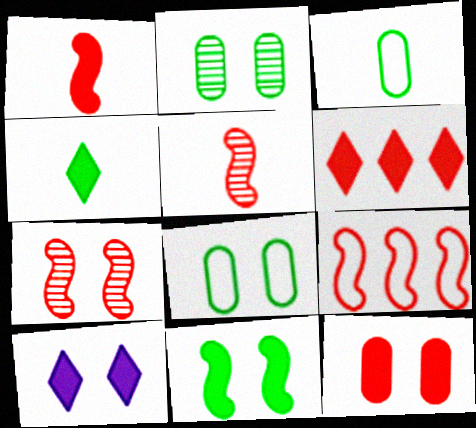[[1, 6, 12], 
[1, 7, 9], 
[4, 6, 10], 
[7, 8, 10], 
[10, 11, 12]]